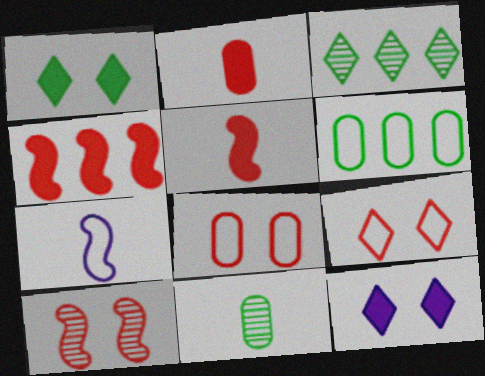[[6, 7, 9]]